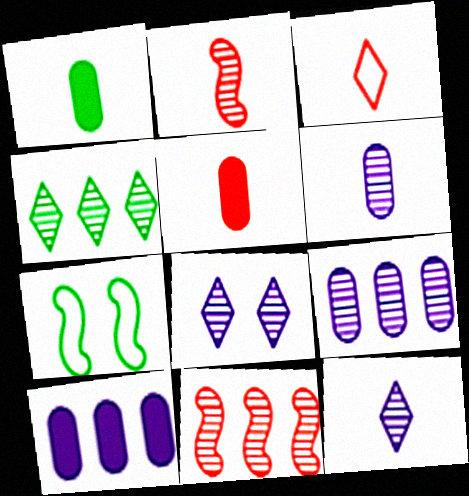[[1, 4, 7], 
[2, 3, 5], 
[4, 9, 11]]